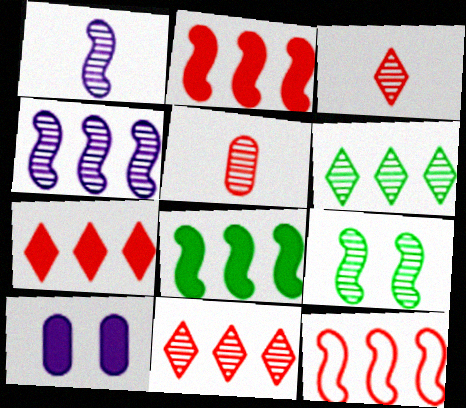[[4, 8, 12]]